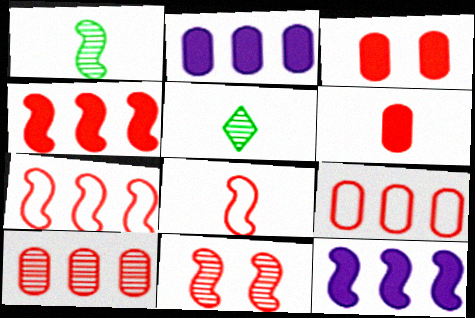[[4, 8, 11]]